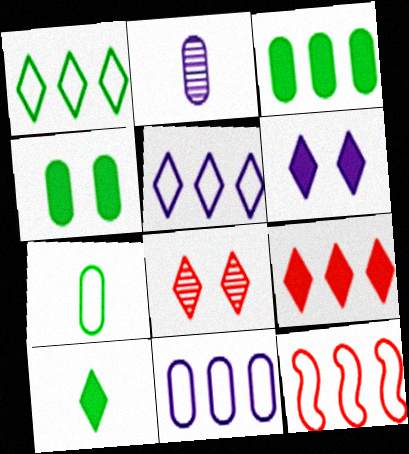[[1, 11, 12], 
[5, 8, 10], 
[6, 9, 10]]